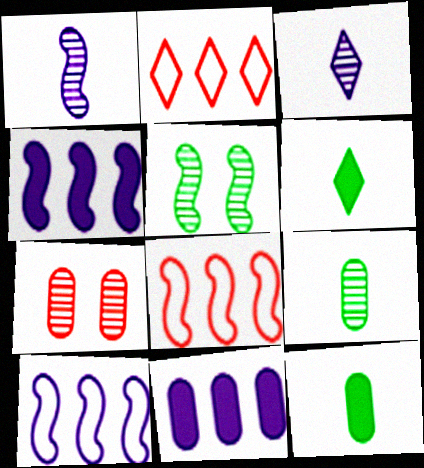[[6, 7, 10]]